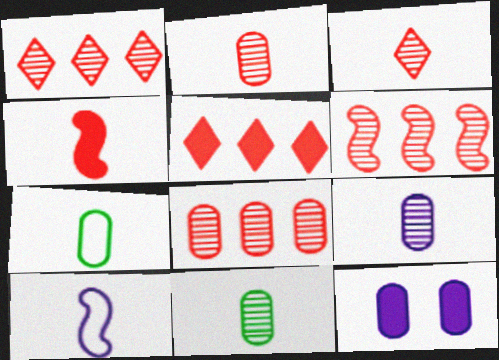[[1, 6, 8], 
[2, 9, 11], 
[7, 8, 12]]